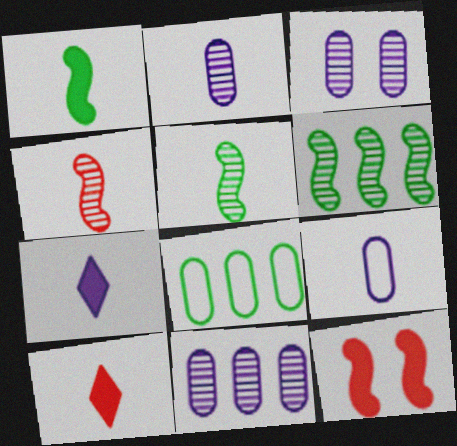[[2, 3, 11], 
[5, 9, 10]]